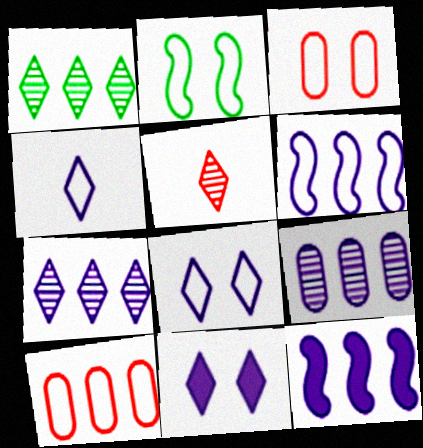[[1, 10, 12], 
[2, 3, 8], 
[2, 4, 10], 
[4, 7, 11]]